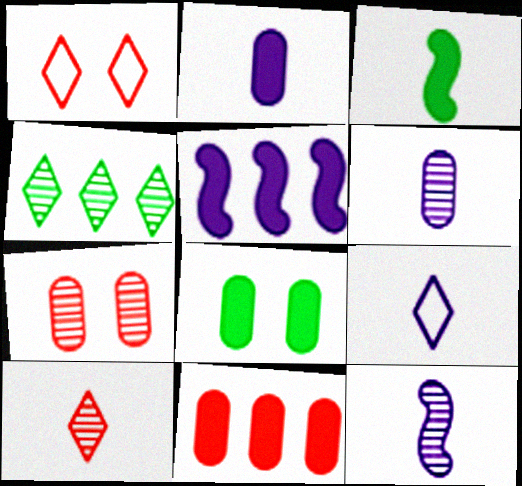[[2, 8, 11], 
[2, 9, 12], 
[4, 7, 12]]